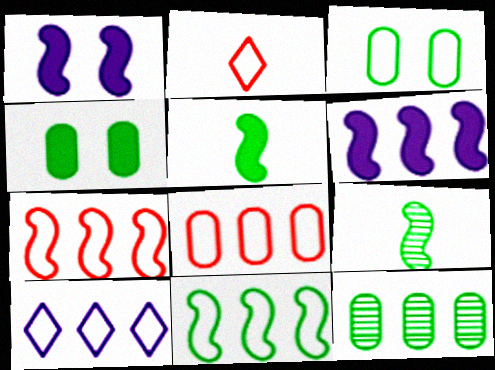[[1, 2, 12], 
[1, 7, 9], 
[8, 10, 11]]